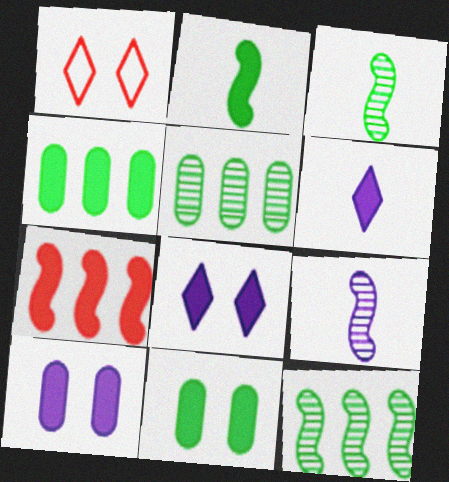[[1, 4, 9], 
[6, 7, 11]]